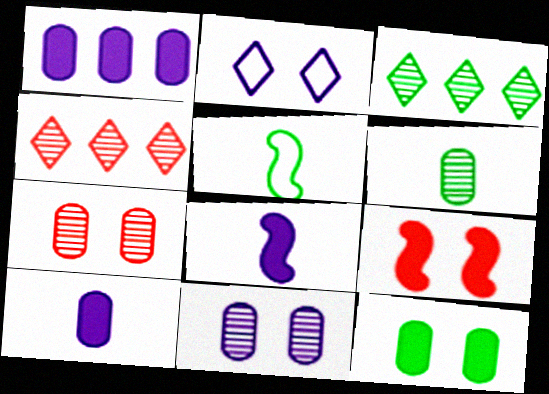[[3, 5, 12]]